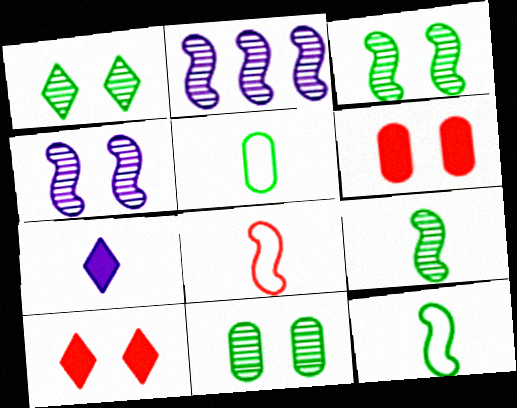[[1, 3, 11], 
[2, 5, 10]]